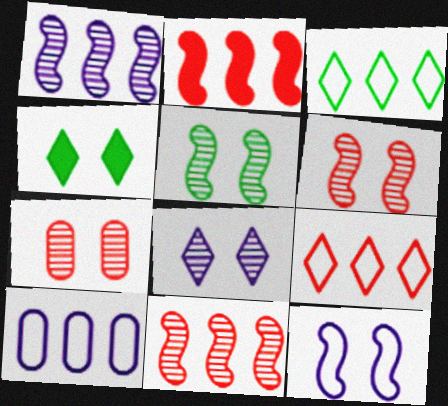[[4, 7, 12], 
[5, 7, 8]]